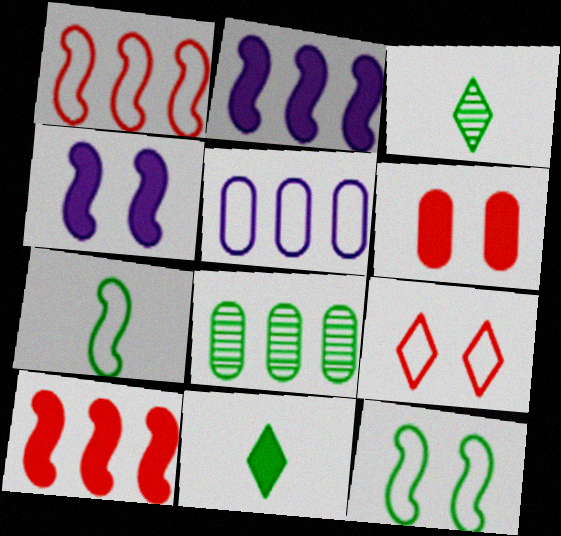[[2, 6, 11], 
[5, 7, 9], 
[8, 11, 12]]